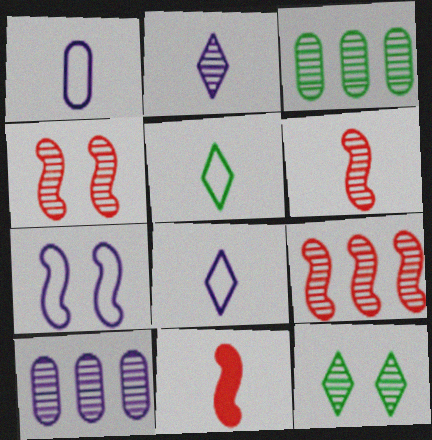[[2, 3, 4], 
[4, 6, 9], 
[6, 10, 12]]